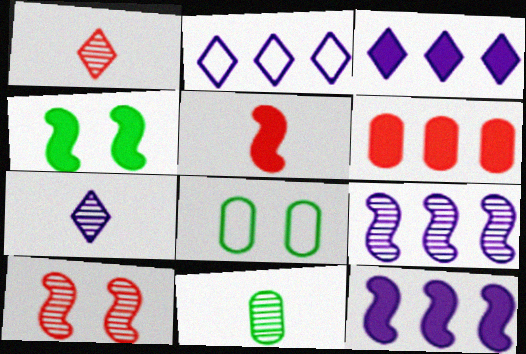[[1, 8, 12], 
[4, 5, 12]]